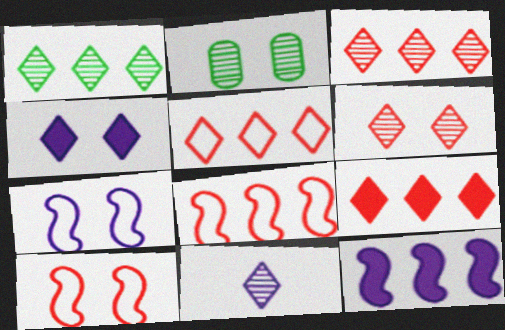[[1, 6, 11], 
[2, 4, 10], 
[3, 5, 9]]